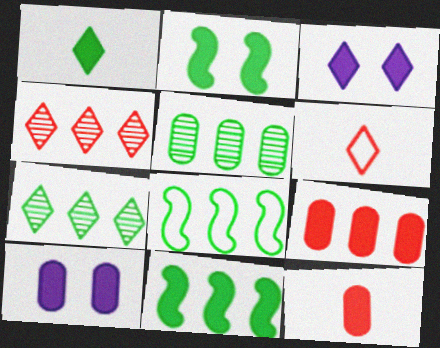[[3, 6, 7], 
[3, 11, 12]]